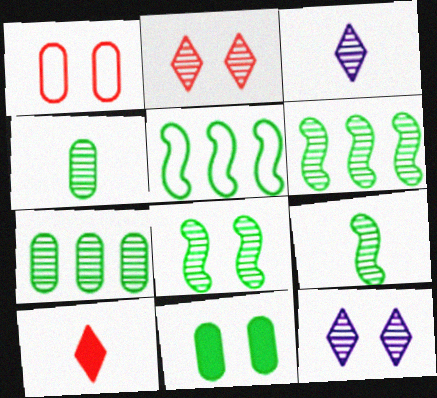[[6, 8, 9]]